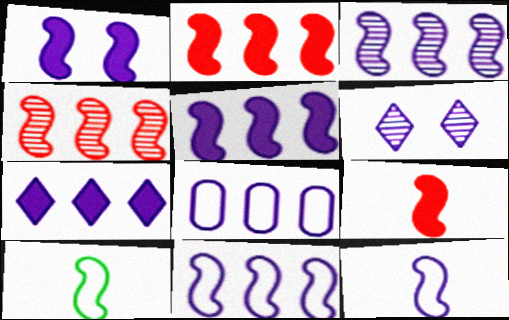[[1, 3, 12], 
[1, 4, 10], 
[3, 5, 11], 
[3, 7, 8]]